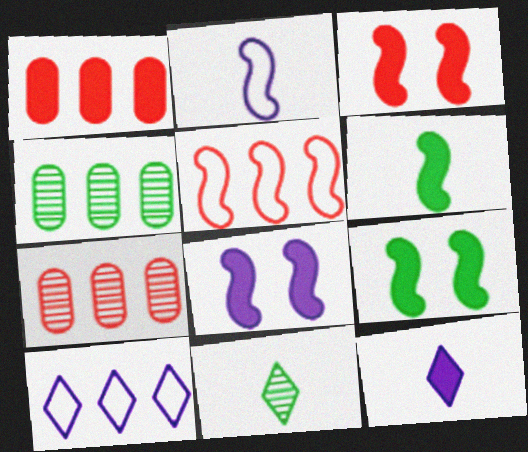[[1, 9, 12], 
[3, 8, 9]]